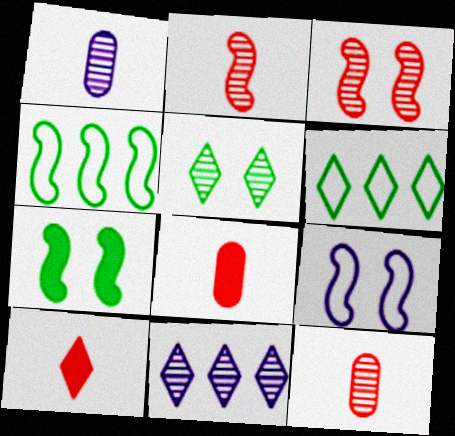[[3, 7, 9]]